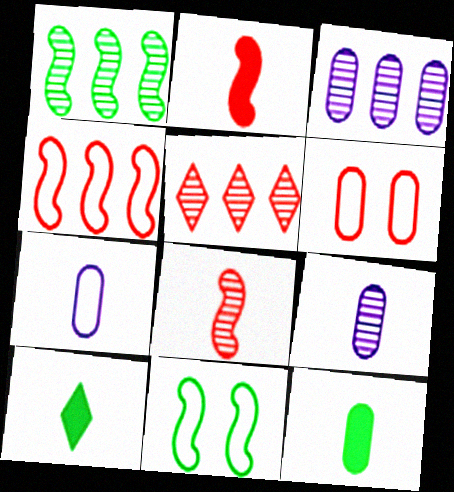[[1, 3, 5], 
[2, 5, 6], 
[3, 6, 12], 
[7, 8, 10]]